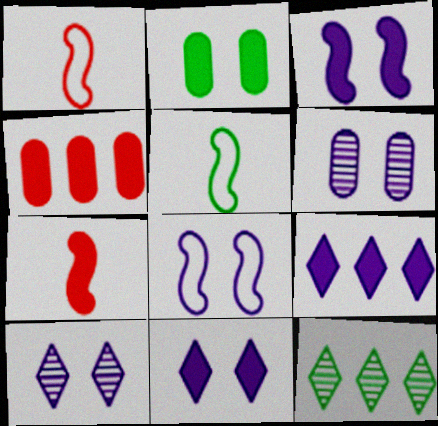[[2, 5, 12], 
[2, 7, 9], 
[4, 5, 10], 
[6, 8, 11]]